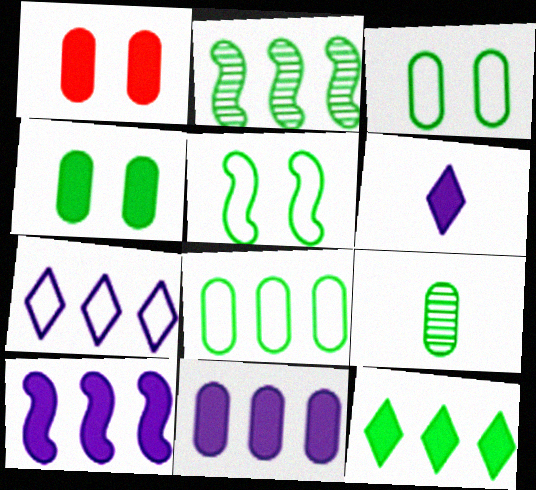[[2, 8, 12], 
[4, 8, 9], 
[5, 9, 12]]